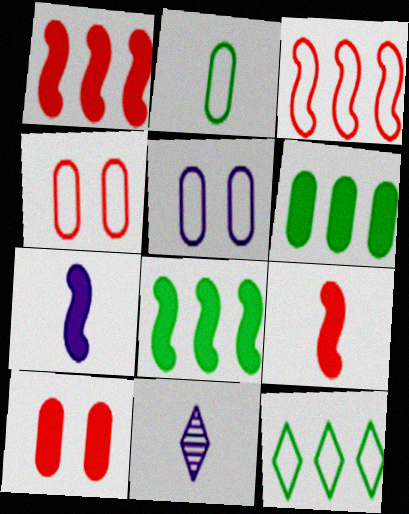[[2, 9, 11], 
[4, 8, 11]]